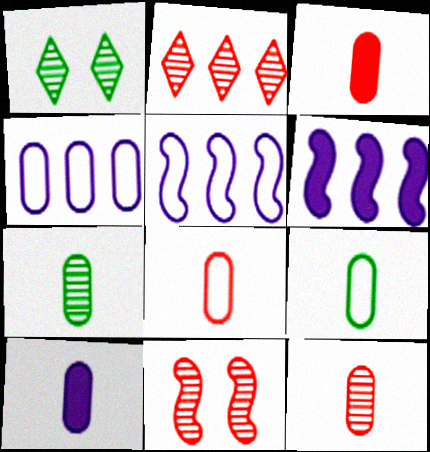[[1, 3, 5], 
[1, 6, 8], 
[2, 11, 12], 
[3, 8, 12], 
[7, 8, 10], 
[9, 10, 12]]